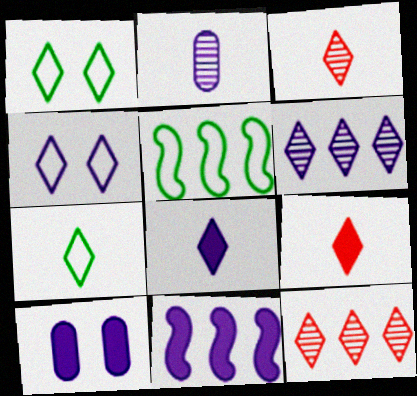[[1, 6, 9], 
[1, 8, 12], 
[2, 4, 11], 
[3, 5, 10], 
[3, 7, 8], 
[4, 6, 8], 
[8, 10, 11]]